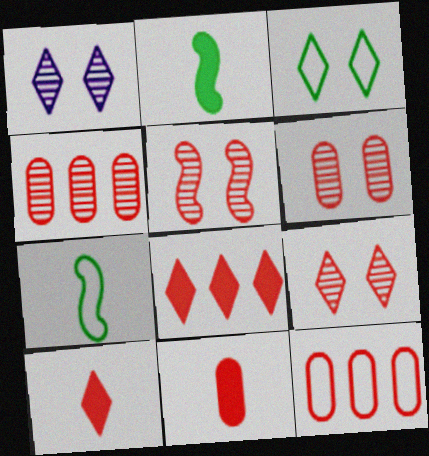[[1, 2, 12], 
[5, 6, 9], 
[5, 10, 12], 
[6, 11, 12]]